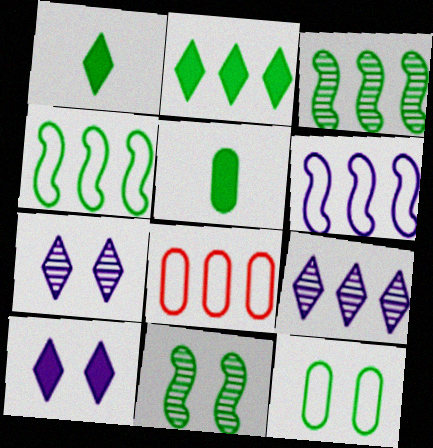[[1, 3, 12]]